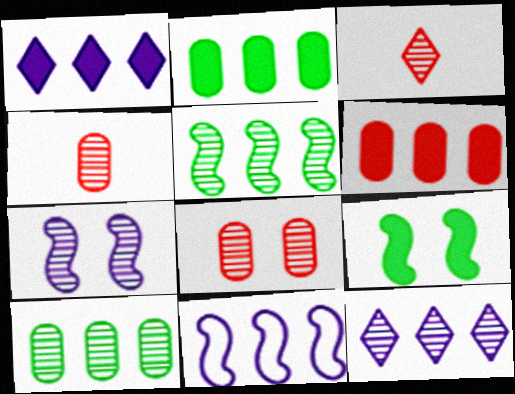[[3, 7, 10]]